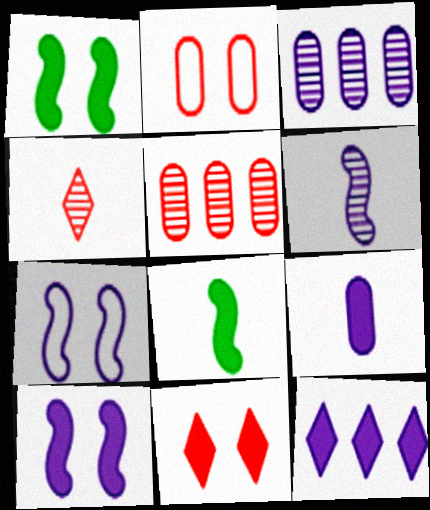[[9, 10, 12]]